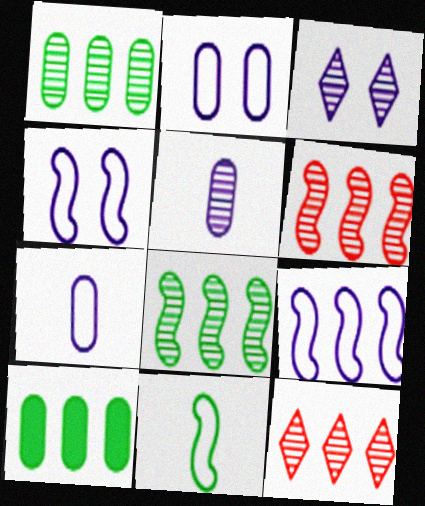[[9, 10, 12]]